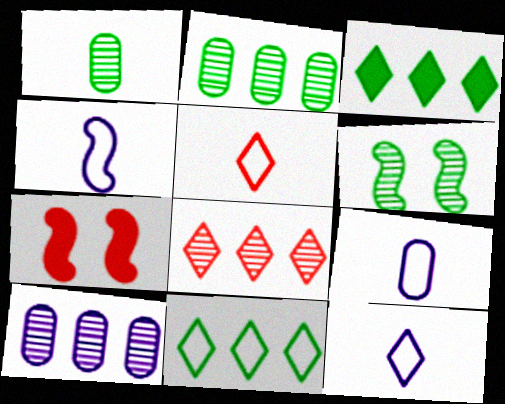[[2, 7, 12], 
[4, 9, 12]]